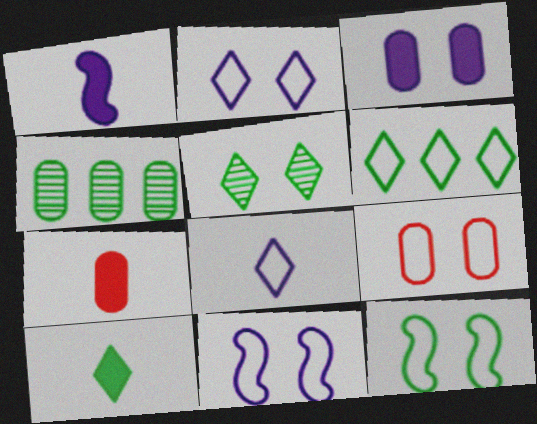[[1, 7, 10], 
[2, 9, 12], 
[4, 10, 12], 
[5, 6, 10]]